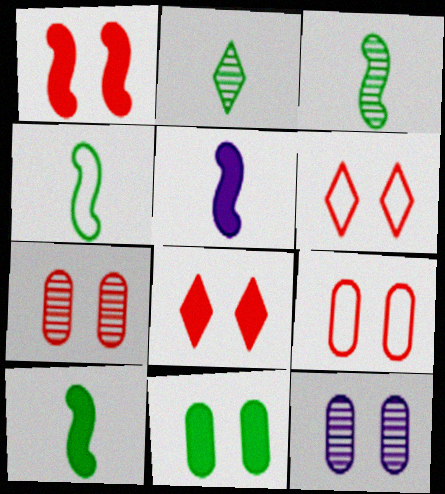[[1, 6, 7], 
[3, 4, 10], 
[9, 11, 12]]